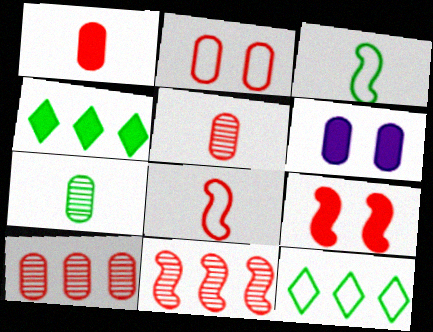[[1, 2, 10], 
[8, 9, 11]]